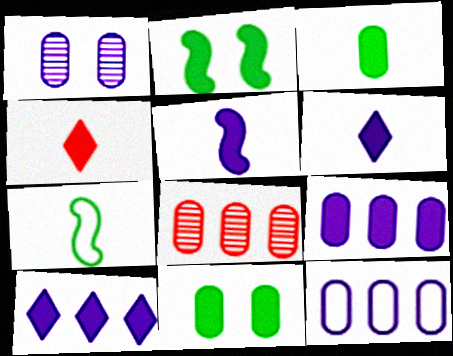[[2, 4, 9], 
[3, 4, 5]]